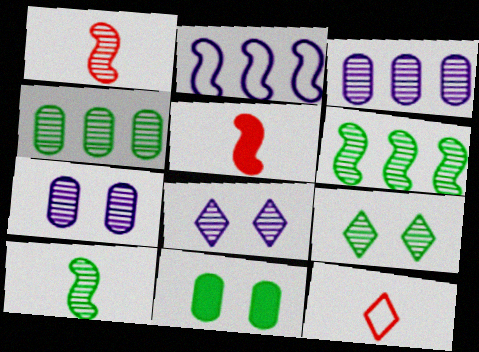[[1, 3, 9], 
[1, 4, 8], 
[4, 9, 10]]